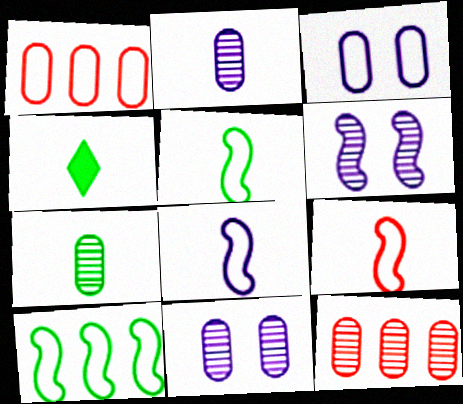[[1, 4, 6], 
[2, 4, 9], 
[4, 5, 7], 
[5, 8, 9], 
[7, 11, 12]]